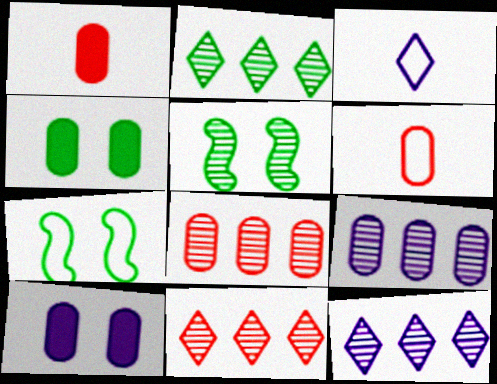[[1, 7, 12], 
[2, 11, 12], 
[4, 6, 9]]